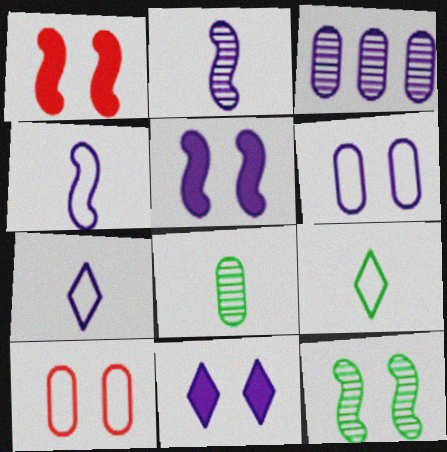[[1, 3, 9], 
[3, 4, 11], 
[3, 5, 7], 
[10, 11, 12]]